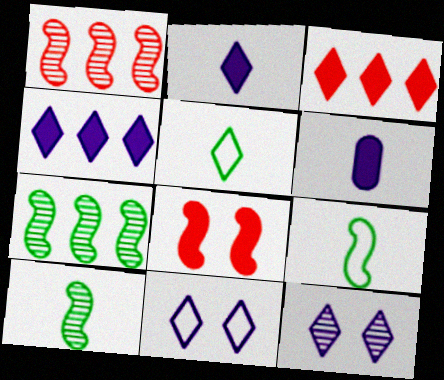[[3, 5, 12]]